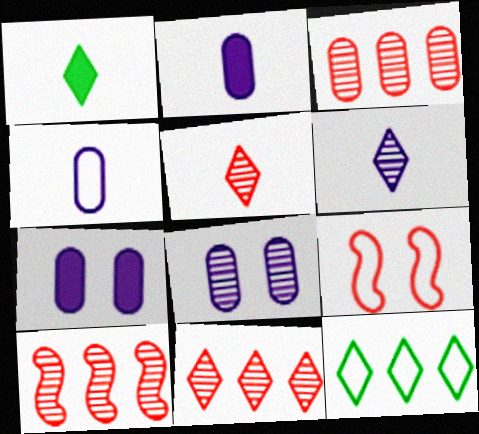[[3, 10, 11], 
[4, 9, 12]]